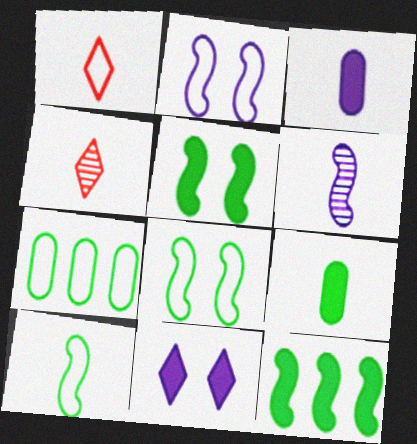[[1, 2, 7], 
[1, 6, 9], 
[3, 4, 10]]